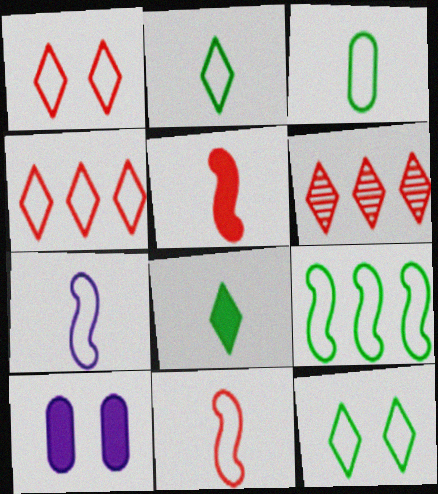[[3, 9, 12]]